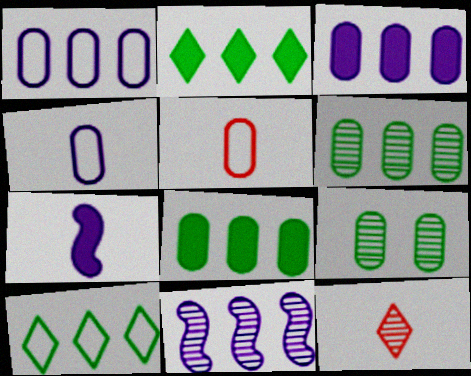[[3, 5, 9], 
[9, 11, 12]]